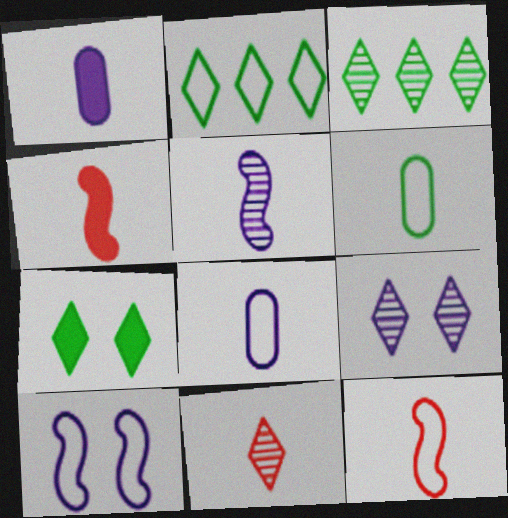[[3, 9, 11]]